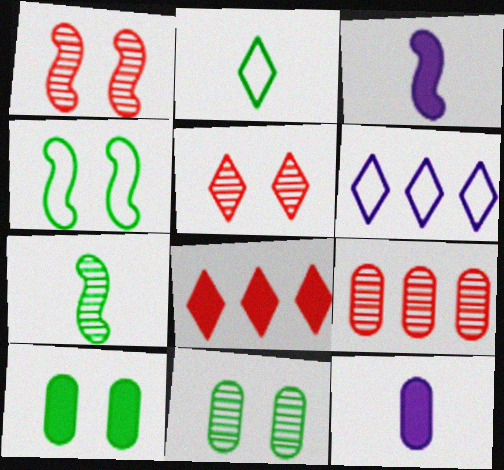[[3, 8, 10]]